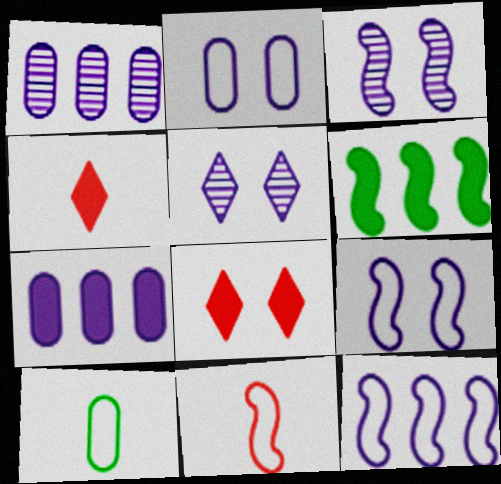[[3, 6, 11]]